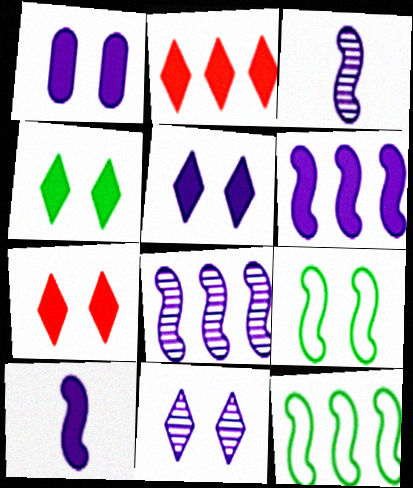[[4, 5, 7]]